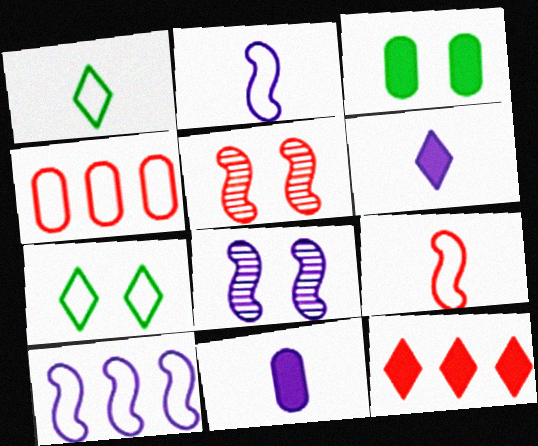[[2, 4, 7]]